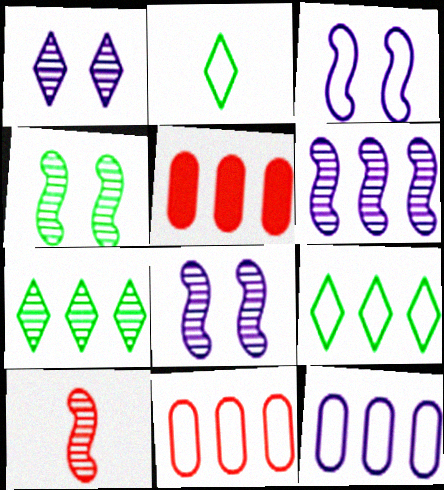[[2, 3, 11], 
[2, 5, 8], 
[4, 6, 10], 
[5, 6, 9]]